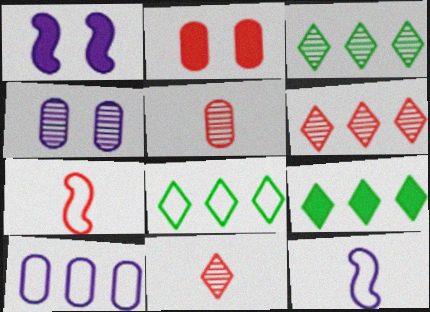[[1, 5, 8], 
[2, 3, 12], 
[2, 6, 7], 
[3, 8, 9], 
[4, 7, 9]]